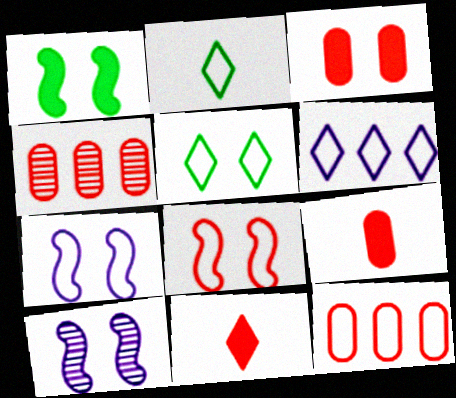[[1, 8, 10], 
[2, 7, 12], 
[3, 5, 10], 
[4, 8, 11]]